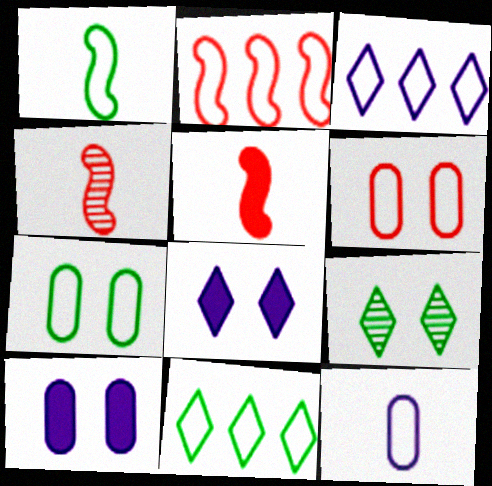[[1, 3, 6], 
[1, 7, 11], 
[4, 10, 11]]